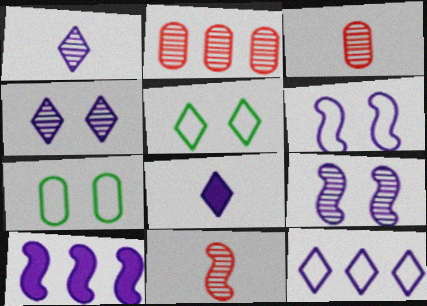[[3, 5, 10], 
[4, 8, 12]]